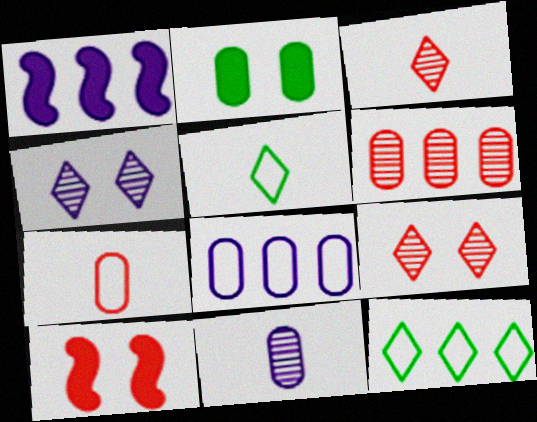[[1, 6, 12], 
[10, 11, 12]]